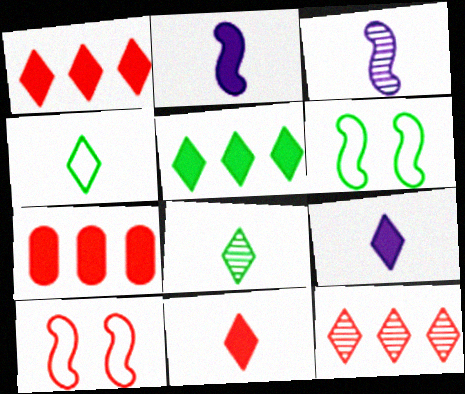[]